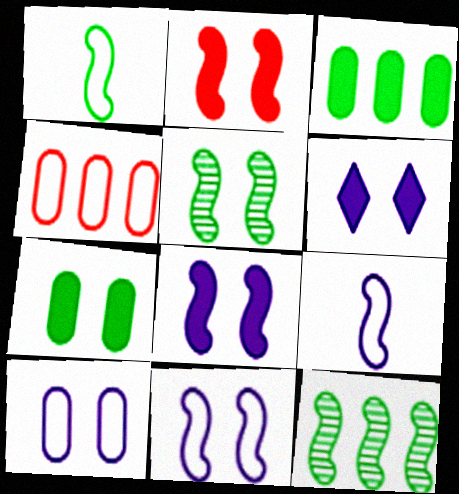[[2, 5, 11], 
[2, 6, 7], 
[2, 9, 12]]